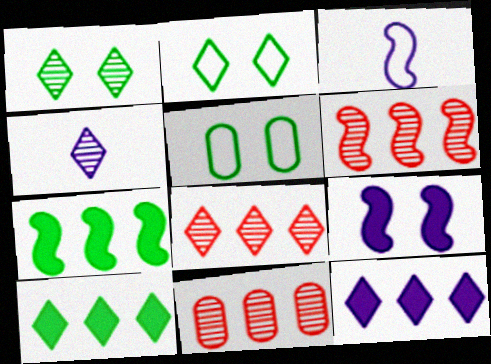[[1, 4, 8], 
[6, 8, 11]]